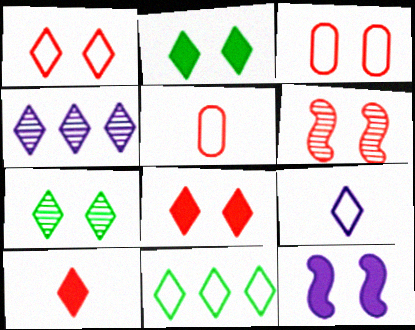[[1, 9, 11], 
[3, 6, 8], 
[3, 7, 12]]